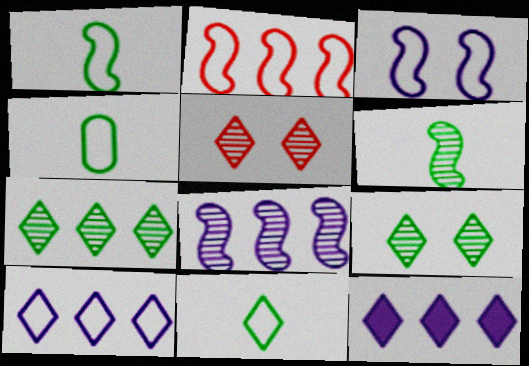[[1, 2, 3], 
[1, 4, 11], 
[5, 11, 12]]